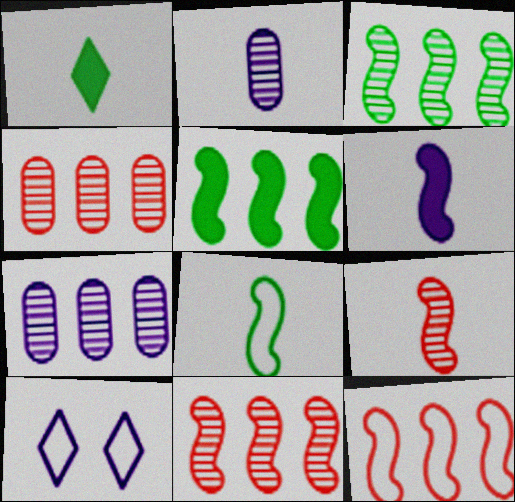[[6, 7, 10], 
[6, 8, 9]]